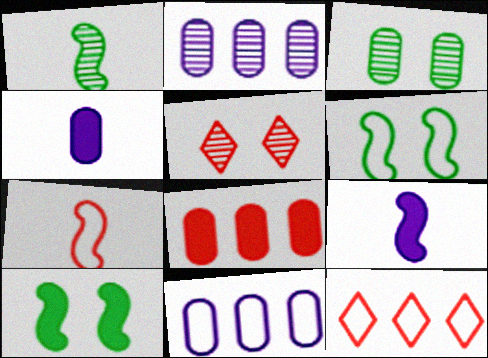[[1, 2, 5], 
[1, 7, 9], 
[3, 9, 12], 
[5, 7, 8]]